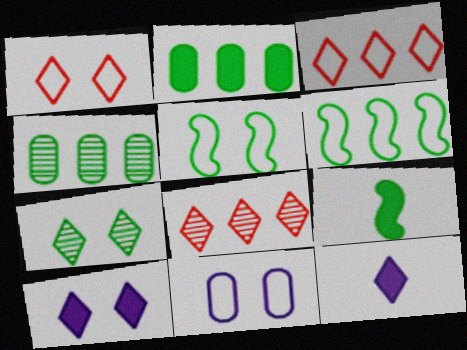[[1, 5, 11], 
[1, 7, 10], 
[3, 7, 12], 
[8, 9, 11]]